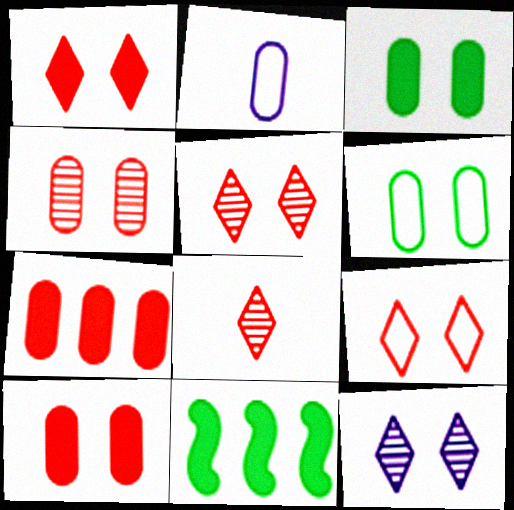[[1, 5, 9], 
[2, 5, 11]]